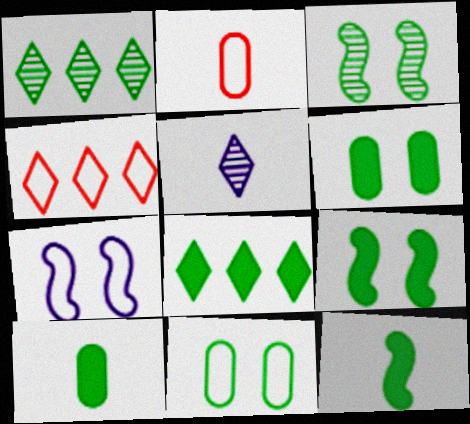[[1, 11, 12], 
[2, 5, 12], 
[6, 8, 12], 
[8, 9, 10]]